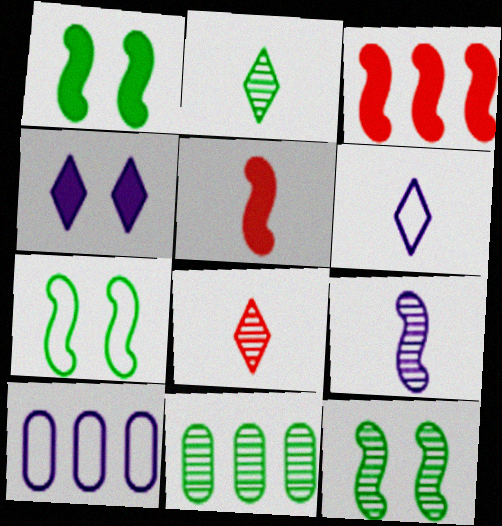[[1, 7, 12], 
[1, 8, 10], 
[2, 11, 12], 
[3, 7, 9], 
[4, 9, 10]]